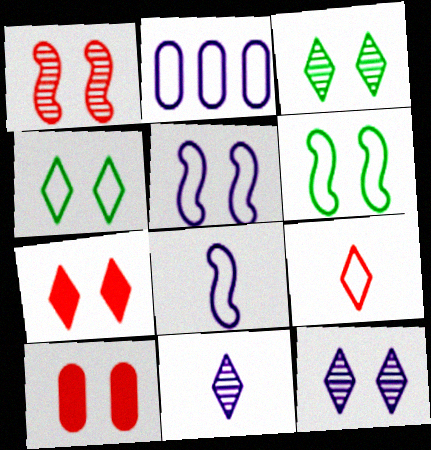[[2, 6, 9], 
[3, 5, 10], 
[4, 7, 12], 
[6, 10, 12]]